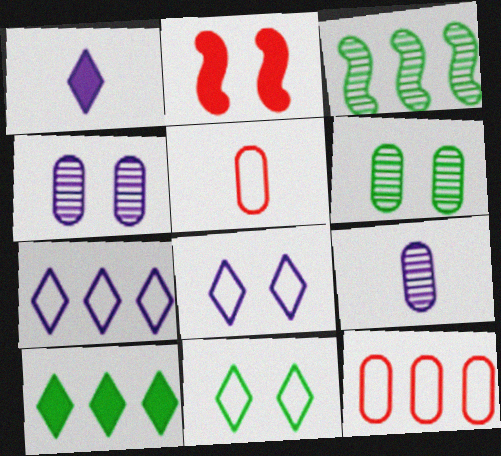[[2, 4, 11], 
[2, 6, 8]]